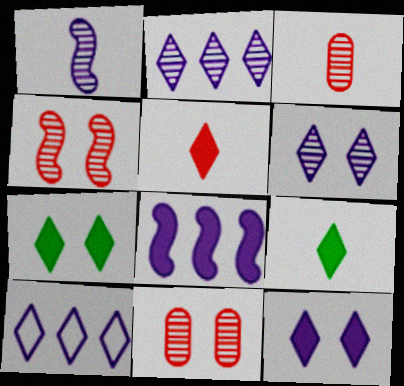[]